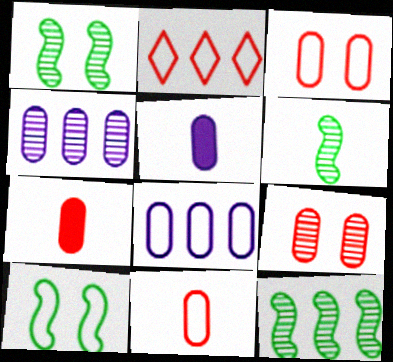[[1, 2, 5], 
[1, 6, 12]]